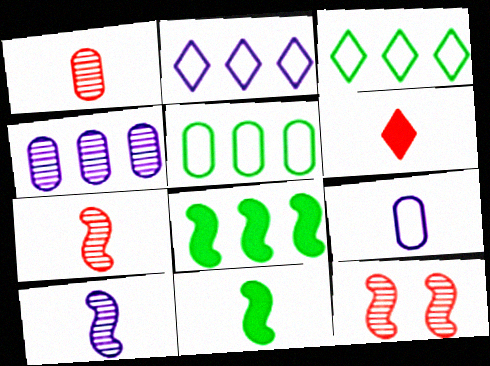[]